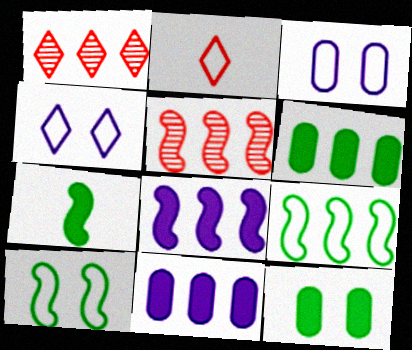[[1, 3, 7], 
[1, 9, 11], 
[2, 3, 9], 
[5, 8, 9]]